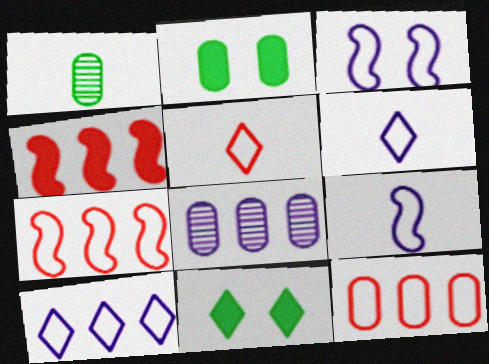[]